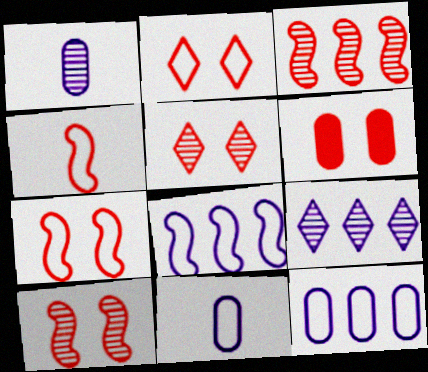[[2, 6, 10], 
[5, 6, 7]]